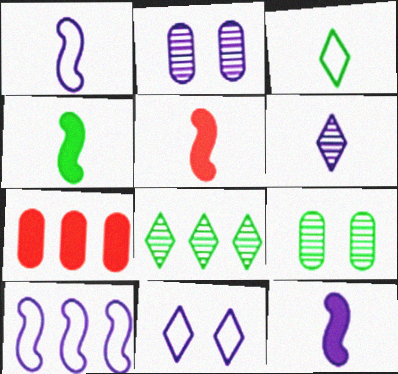[[4, 5, 12], 
[7, 8, 10]]